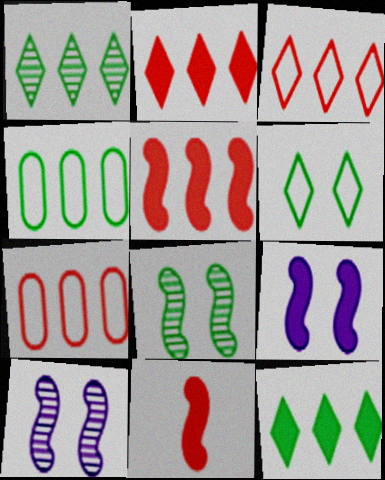[]